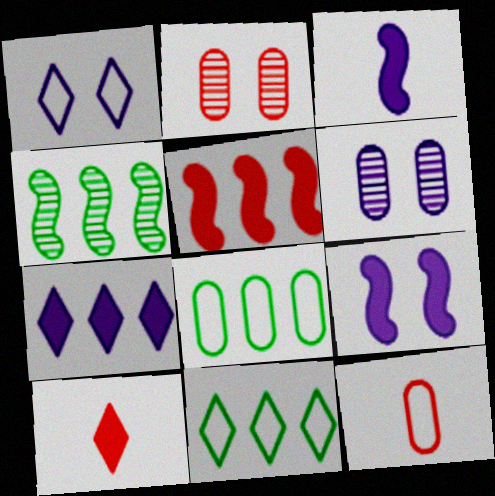[[1, 6, 9], 
[2, 3, 11]]